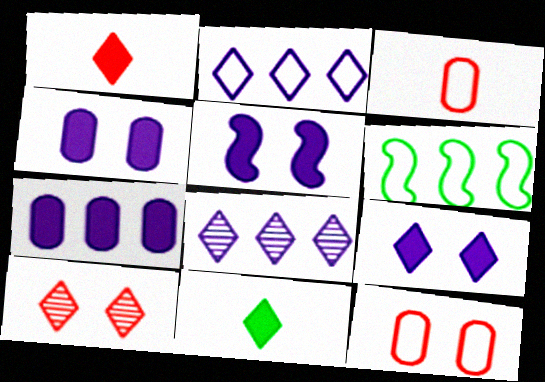[[2, 10, 11], 
[4, 5, 9]]